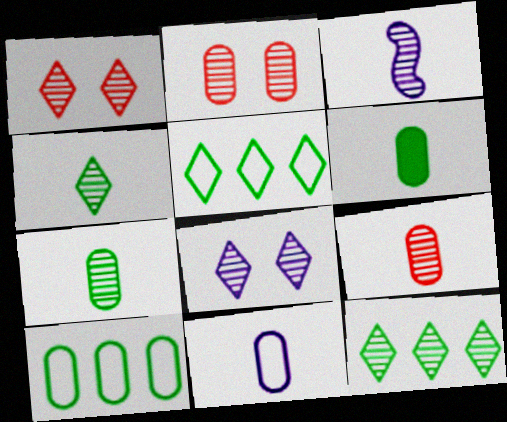[[2, 3, 12], 
[3, 4, 9], 
[6, 9, 11]]